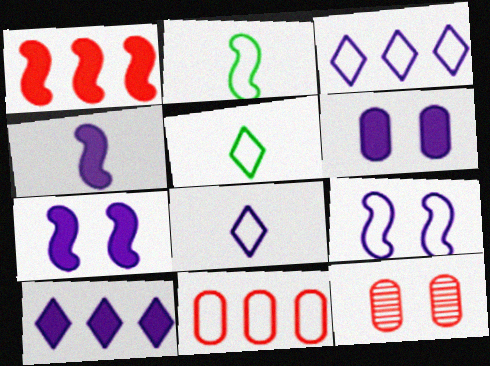[[2, 10, 12], 
[4, 6, 10], 
[5, 9, 11]]